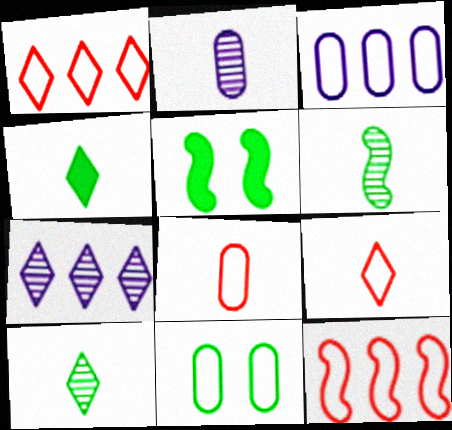[[1, 2, 5], 
[3, 8, 11], 
[5, 7, 8]]